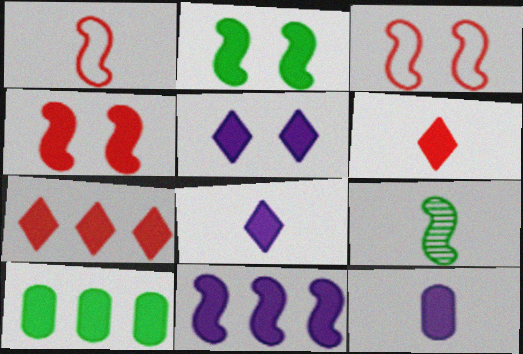[[2, 7, 12], 
[3, 9, 11], 
[4, 8, 10], 
[5, 11, 12], 
[7, 10, 11]]